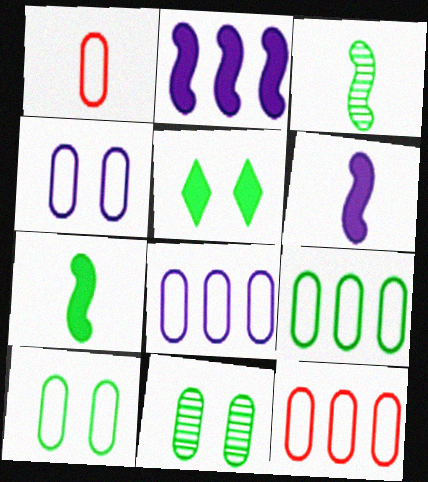[[1, 4, 9], 
[1, 8, 10], 
[3, 5, 9], 
[8, 9, 12]]